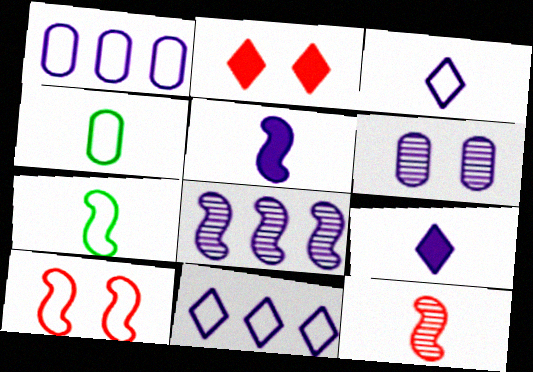[[2, 4, 8], 
[4, 9, 12], 
[4, 10, 11], 
[5, 6, 11], 
[5, 7, 12]]